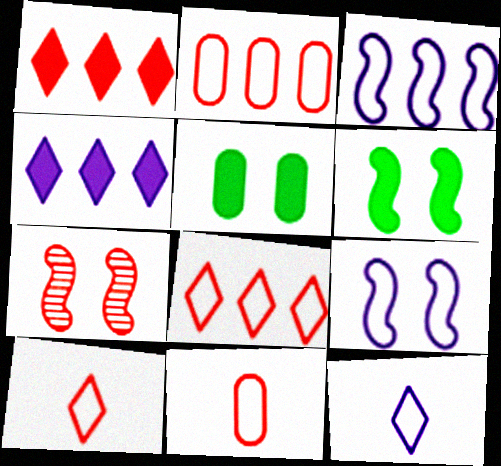[[1, 7, 11], 
[6, 7, 9]]